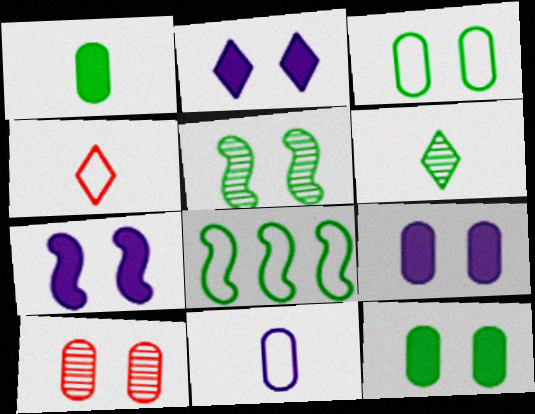[[2, 7, 9], 
[3, 9, 10], 
[6, 8, 12]]